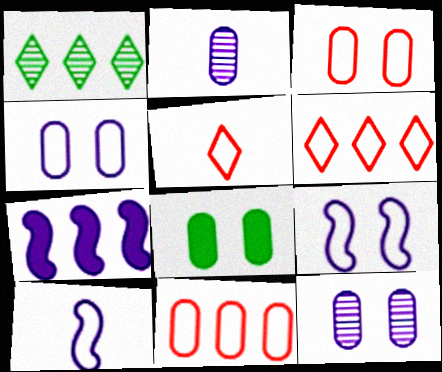[[1, 7, 11], 
[2, 8, 11], 
[3, 8, 12]]